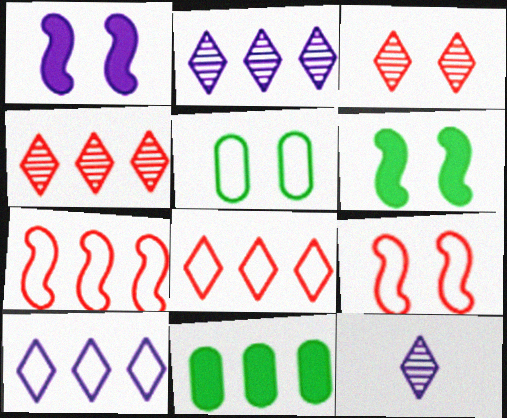[[1, 3, 5], 
[2, 7, 11], 
[9, 11, 12]]